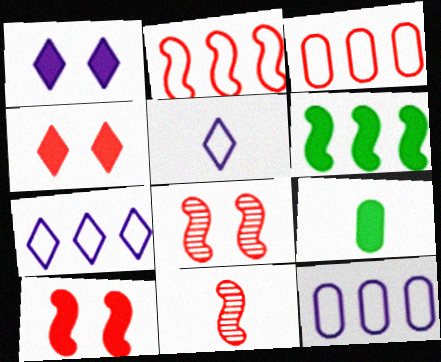[[2, 10, 11], 
[3, 4, 11], 
[5, 9, 11], 
[7, 8, 9]]